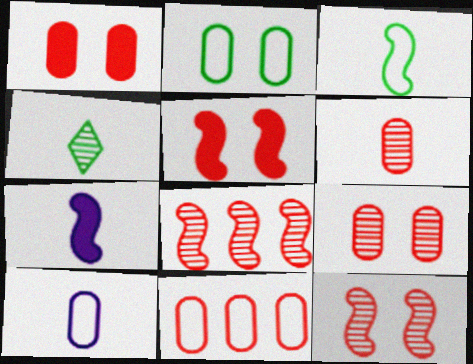[[1, 6, 11], 
[2, 10, 11]]